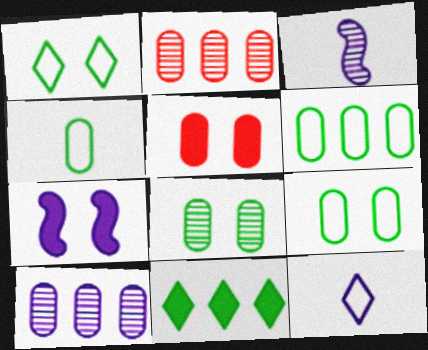[[4, 5, 10], 
[4, 6, 9], 
[7, 10, 12]]